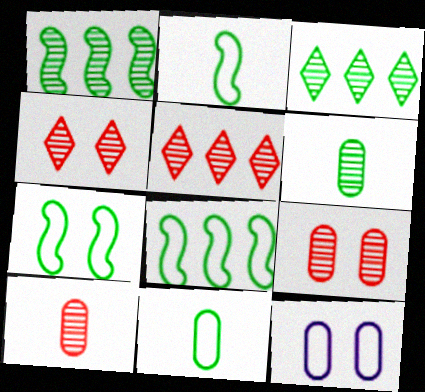[[2, 7, 8]]